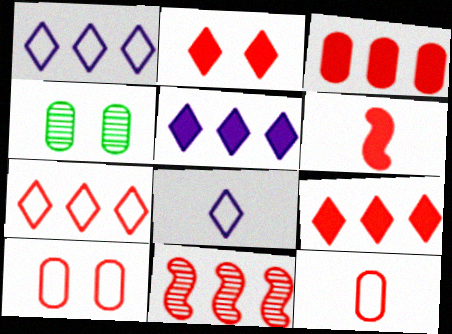[[1, 4, 6], 
[2, 3, 6], 
[2, 11, 12], 
[3, 7, 11]]